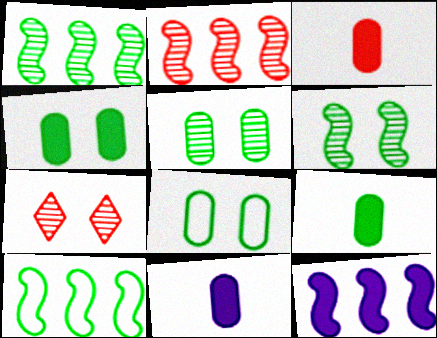[[2, 10, 12], 
[3, 9, 11], 
[4, 5, 8], 
[7, 10, 11]]